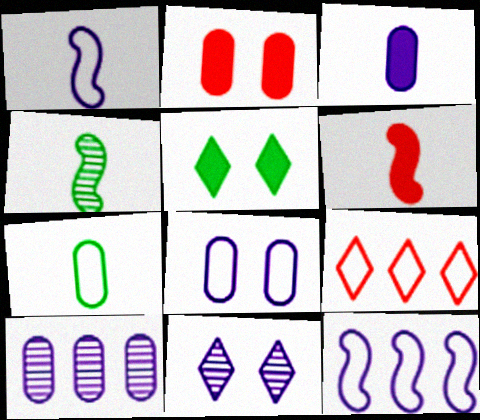[[1, 4, 6], 
[2, 7, 10], 
[3, 8, 10], 
[3, 11, 12]]